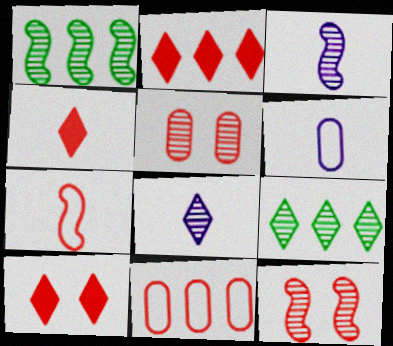[[1, 3, 12], 
[1, 5, 8], 
[1, 6, 10], 
[2, 4, 10], 
[2, 5, 7], 
[3, 5, 9], 
[4, 11, 12]]